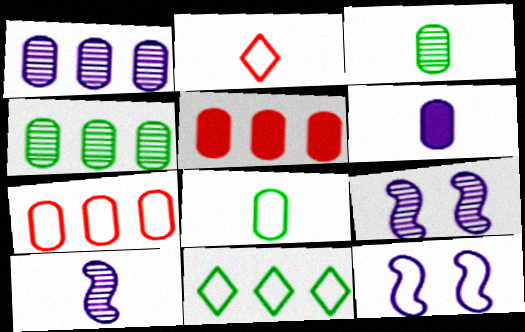[]